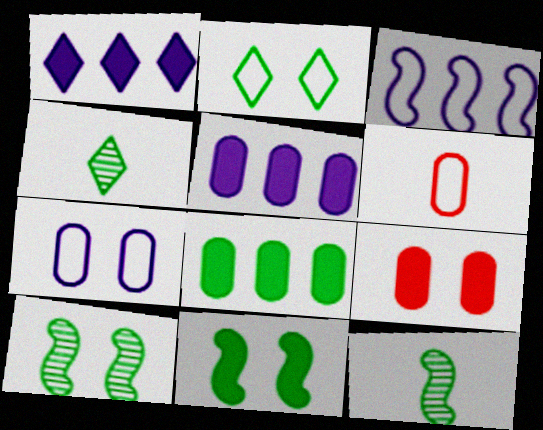[[1, 6, 10], 
[2, 3, 6], 
[2, 8, 12], 
[3, 4, 9]]